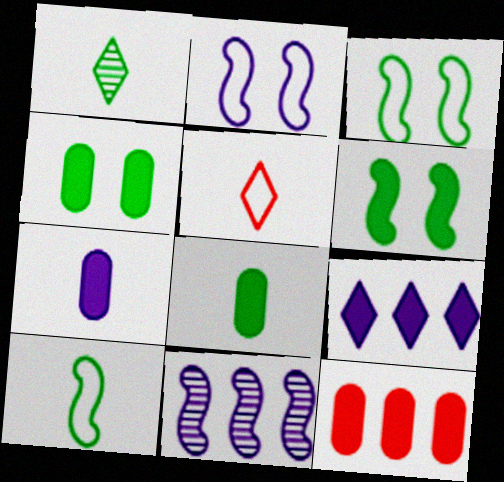[[1, 2, 12], 
[1, 8, 10], 
[4, 5, 11], 
[4, 7, 12]]